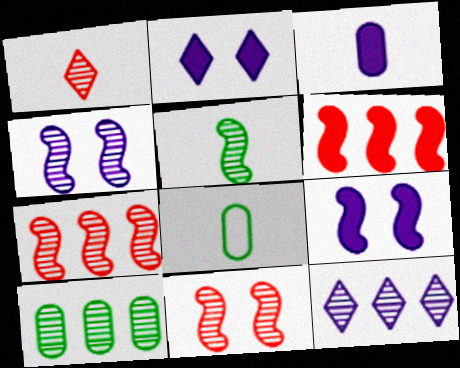[[1, 4, 10], 
[2, 7, 8], 
[4, 5, 7], 
[7, 10, 12]]